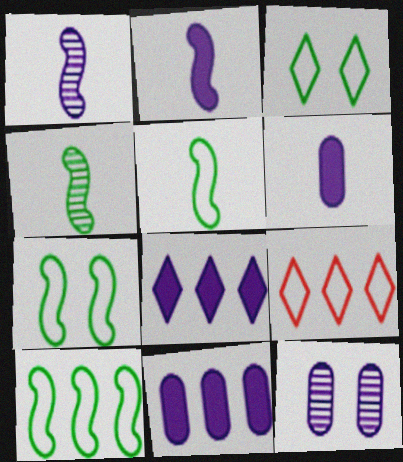[[5, 7, 10]]